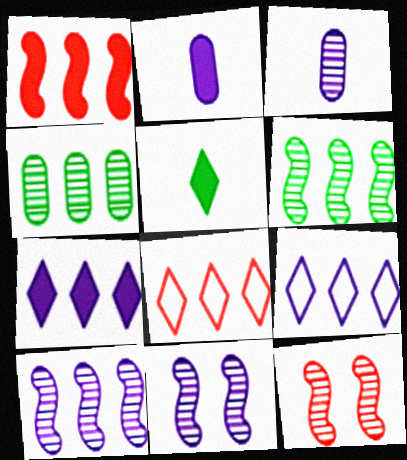[[1, 4, 9], 
[2, 9, 11]]